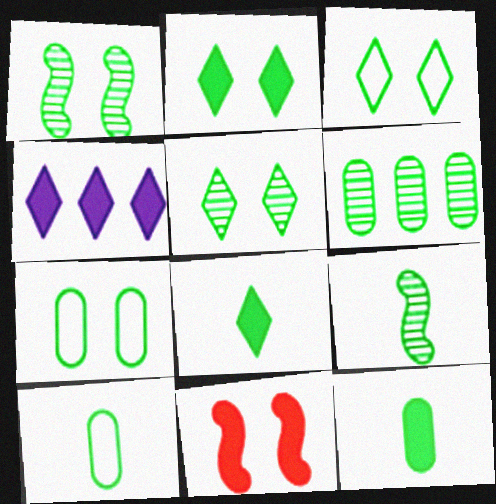[[1, 2, 7], 
[2, 3, 5], 
[4, 11, 12], 
[5, 6, 9], 
[6, 7, 12], 
[8, 9, 10]]